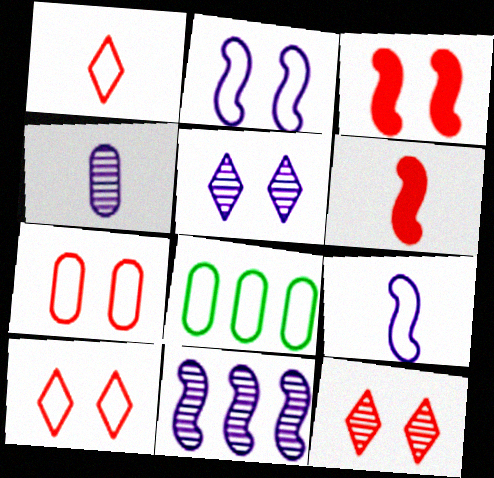[[1, 2, 8], 
[3, 7, 12], 
[4, 5, 11], 
[5, 6, 8], 
[8, 9, 10]]